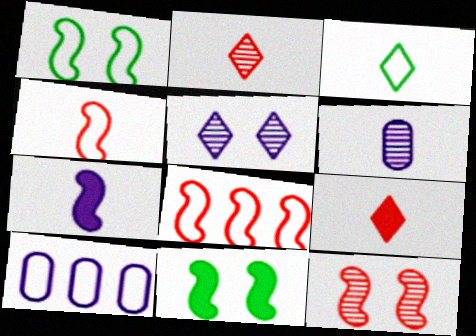[[2, 10, 11], 
[5, 7, 10]]